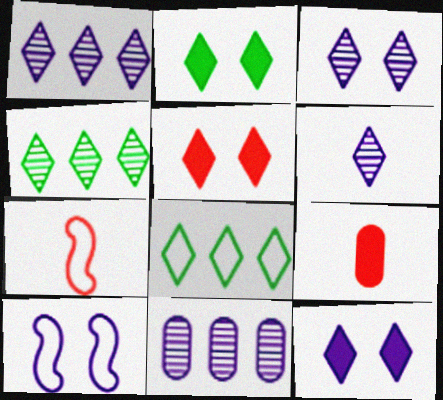[[1, 3, 6], 
[2, 5, 12], 
[2, 7, 11], 
[4, 9, 10], 
[5, 6, 8]]